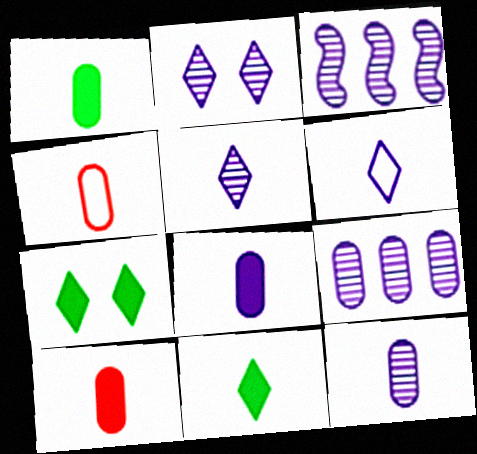[[1, 4, 12], 
[1, 8, 10], 
[2, 3, 12], 
[3, 4, 7]]